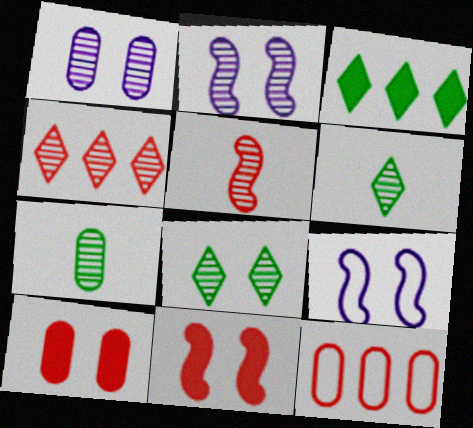[[2, 4, 7], 
[8, 9, 10]]